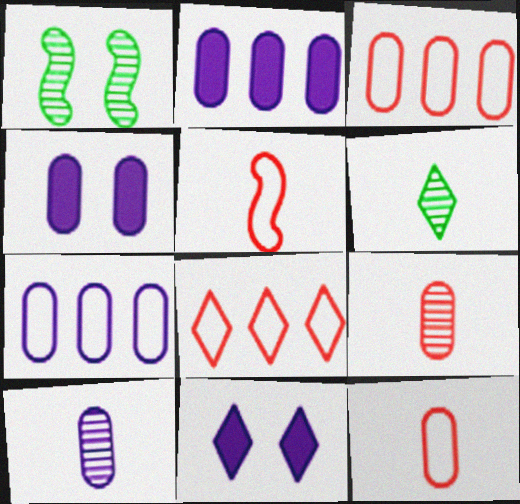[[4, 7, 10], 
[6, 8, 11]]